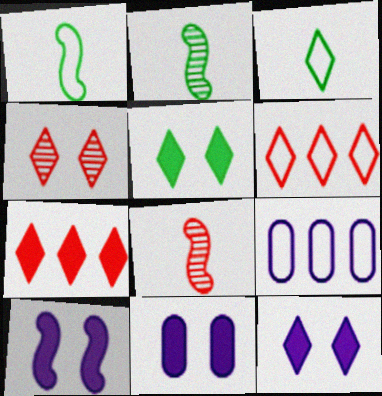[[2, 6, 11], 
[5, 8, 9], 
[10, 11, 12]]